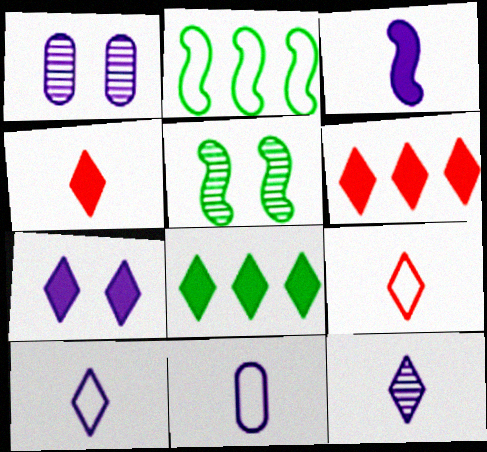[[1, 2, 4], 
[3, 11, 12], 
[4, 7, 8], 
[5, 6, 11]]